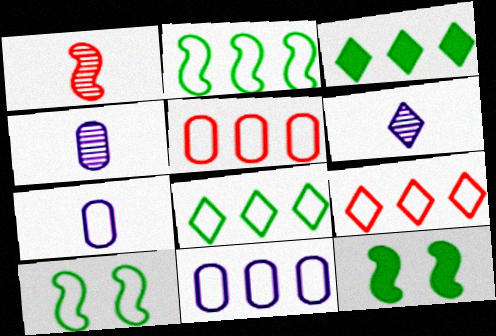[[2, 9, 11], 
[4, 9, 12], 
[5, 6, 12], 
[7, 9, 10]]